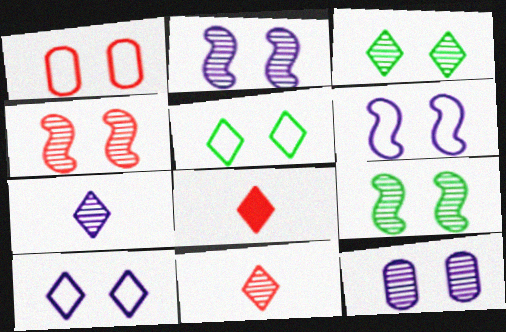[[1, 5, 6], 
[2, 4, 9], 
[3, 4, 12]]